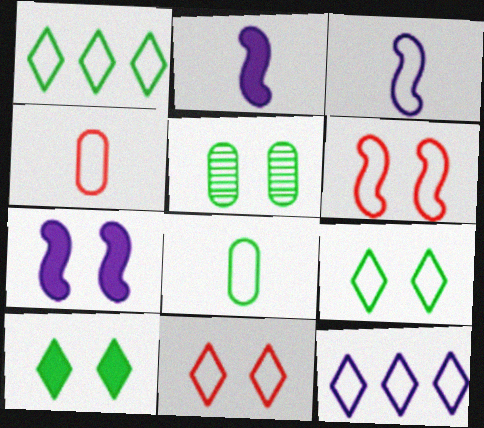[[5, 7, 11], 
[6, 8, 12]]